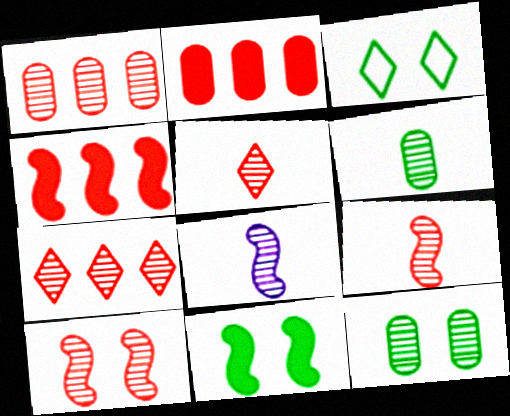[[1, 5, 10], 
[2, 3, 8], 
[3, 11, 12], 
[5, 6, 8], 
[7, 8, 12]]